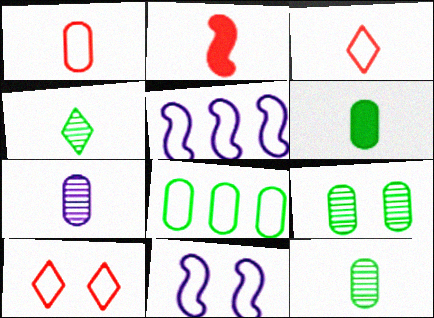[[1, 6, 7], 
[3, 8, 11], 
[6, 8, 9]]